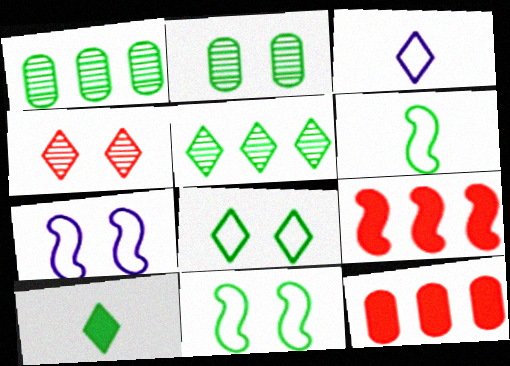[[1, 10, 11], 
[2, 3, 9], 
[5, 8, 10]]